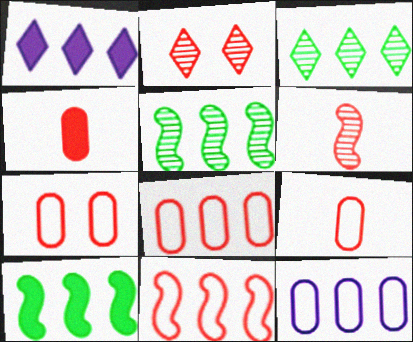[[1, 5, 8], 
[2, 4, 11], 
[7, 8, 9]]